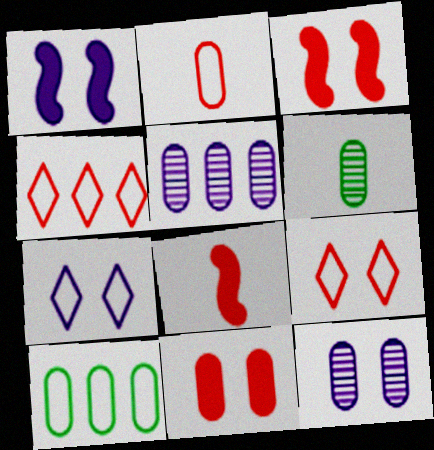[[1, 4, 6], 
[1, 7, 12]]